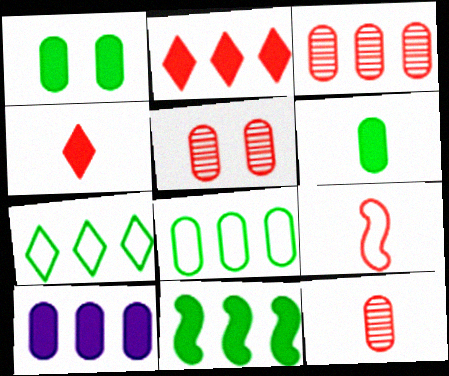[[2, 5, 9], 
[2, 10, 11], 
[3, 5, 12], 
[3, 8, 10], 
[4, 9, 12]]